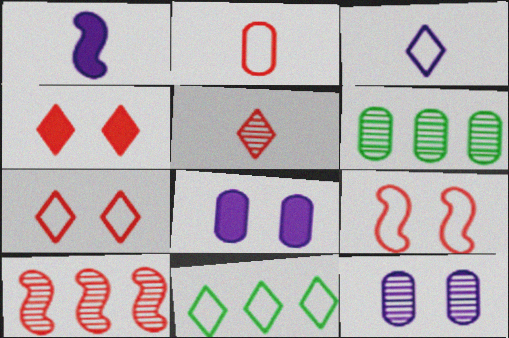[[1, 6, 7], 
[2, 4, 10], 
[2, 6, 8], 
[3, 7, 11]]